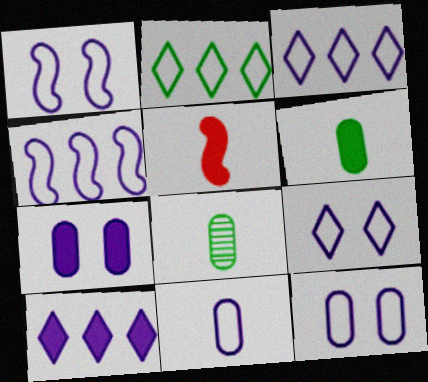[[1, 3, 11], 
[1, 9, 12], 
[4, 9, 11]]